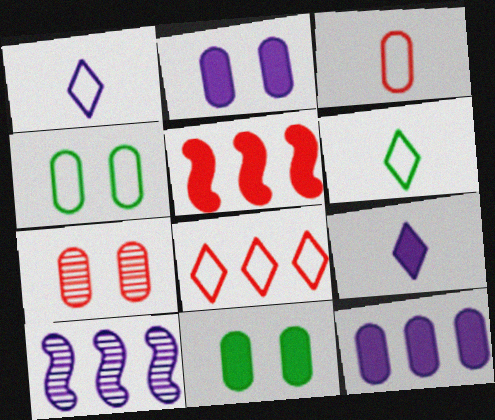[[1, 2, 10], 
[2, 4, 7], 
[5, 9, 11]]